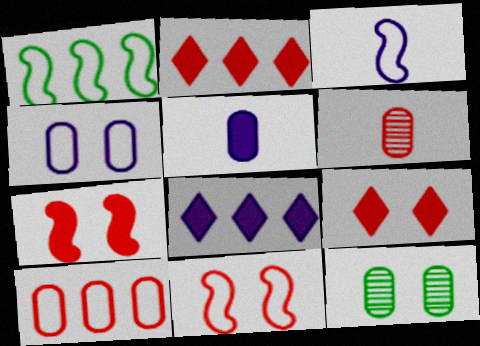[[1, 3, 11], 
[2, 3, 12], 
[2, 6, 11], 
[5, 10, 12]]